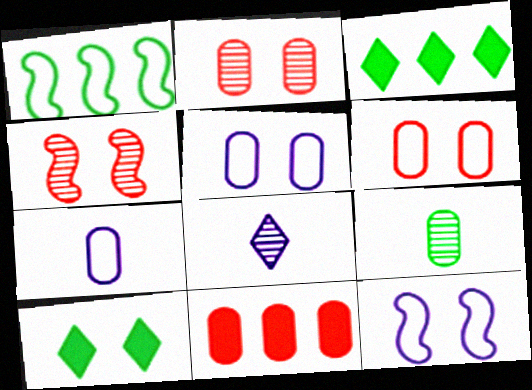[[1, 9, 10], 
[2, 10, 12], 
[3, 4, 7], 
[4, 5, 10], 
[5, 9, 11]]